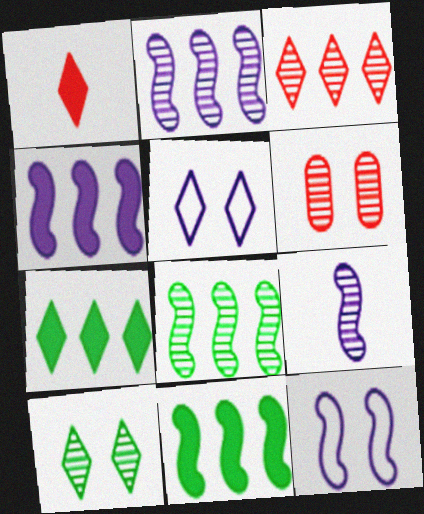[[4, 9, 12]]